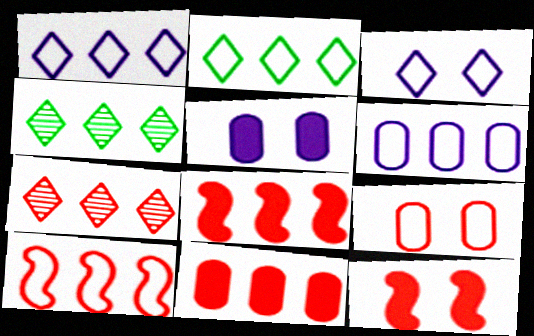[[2, 6, 10], 
[4, 6, 8], 
[7, 10, 11]]